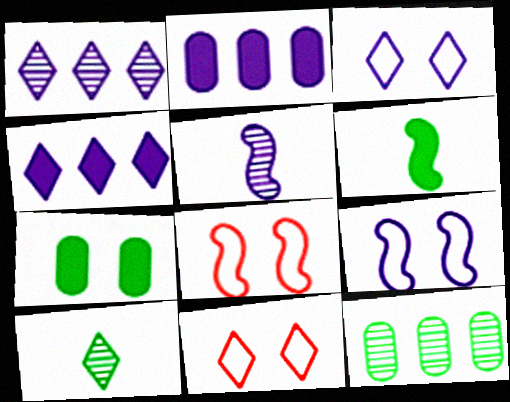[[2, 3, 5], 
[2, 8, 10], 
[4, 10, 11]]